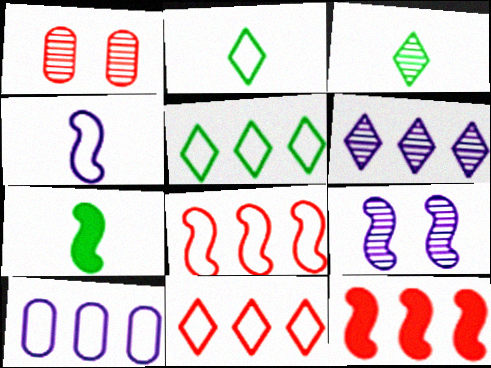[[5, 8, 10], 
[7, 8, 9]]